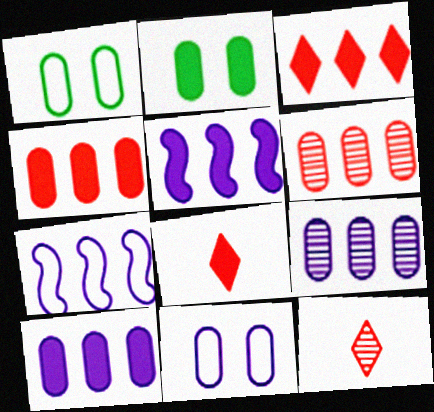[[1, 5, 12], 
[2, 5, 8], 
[2, 7, 12]]